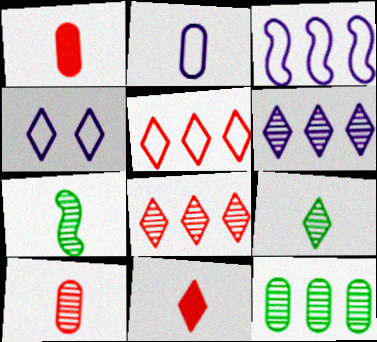[[2, 3, 4], 
[2, 7, 11]]